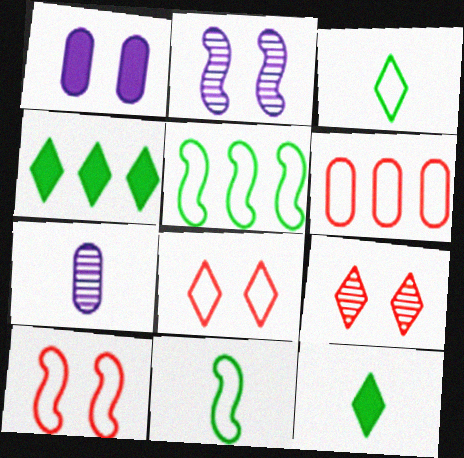[[2, 6, 12], 
[4, 7, 10]]